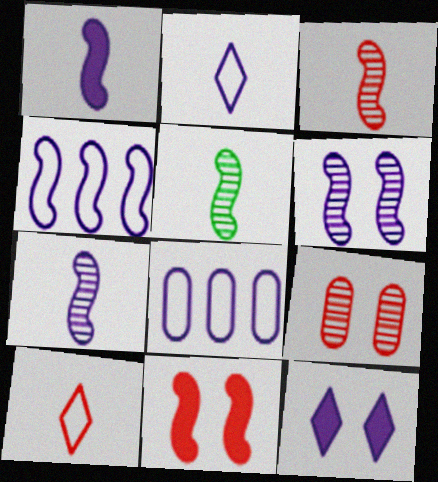[[1, 4, 6], 
[3, 5, 7], 
[4, 5, 11], 
[7, 8, 12]]